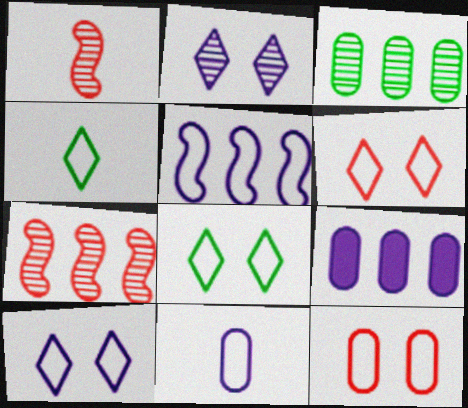[[1, 2, 3], 
[1, 8, 9], 
[4, 5, 12], 
[5, 10, 11], 
[6, 8, 10]]